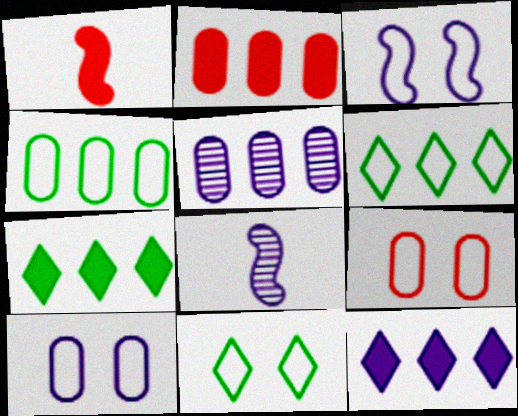[[1, 5, 11], 
[2, 4, 5], 
[2, 8, 11], 
[3, 9, 11], 
[7, 8, 9], 
[8, 10, 12]]